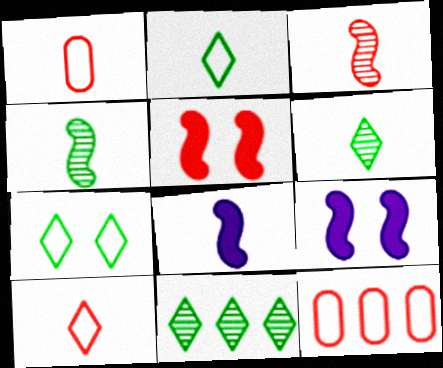[[1, 6, 8], 
[1, 9, 11], 
[6, 9, 12]]